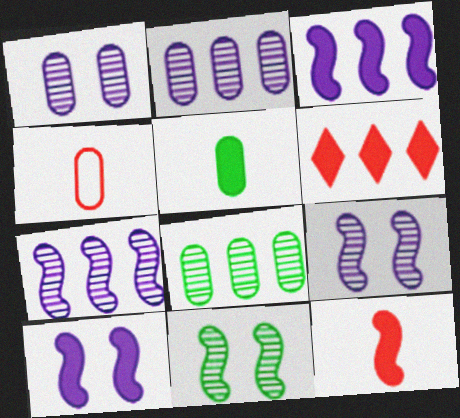[[5, 6, 10]]